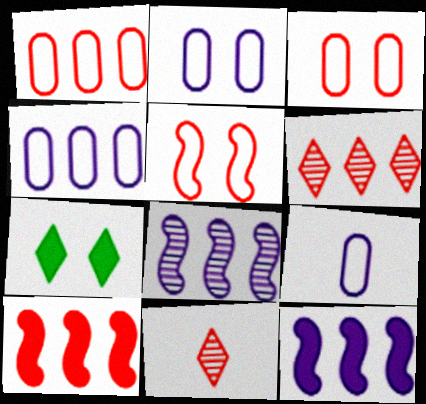[[1, 6, 10], 
[2, 4, 9], 
[3, 10, 11]]